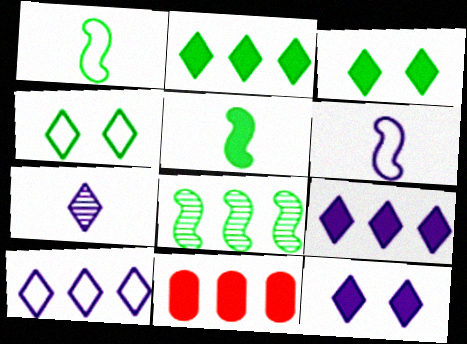[[5, 11, 12], 
[7, 10, 12], 
[8, 10, 11]]